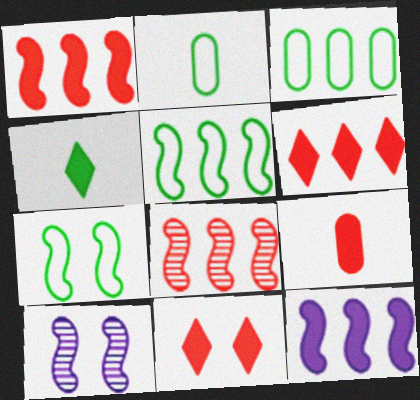[[1, 9, 11], 
[2, 6, 10], 
[5, 8, 12]]